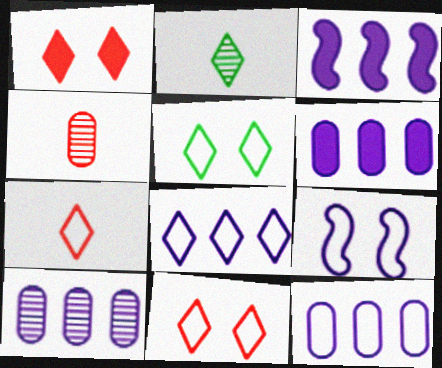[[1, 2, 8], 
[3, 4, 5], 
[3, 8, 10], 
[5, 7, 8], 
[6, 10, 12]]